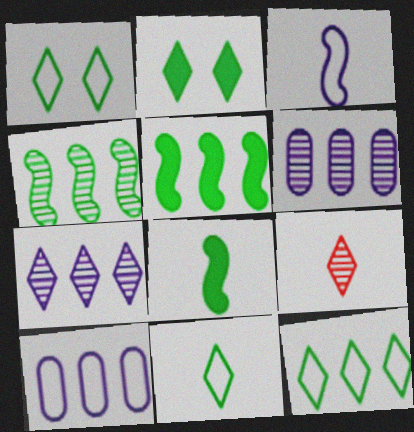[[1, 11, 12]]